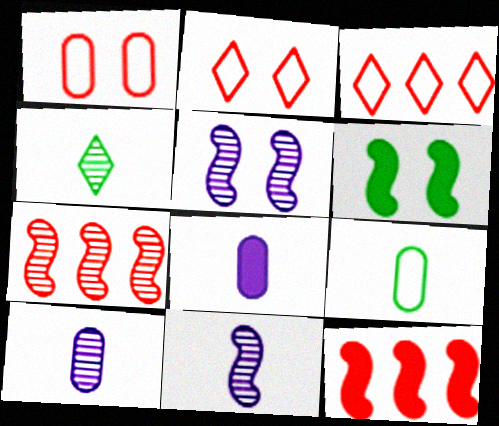[[3, 6, 10]]